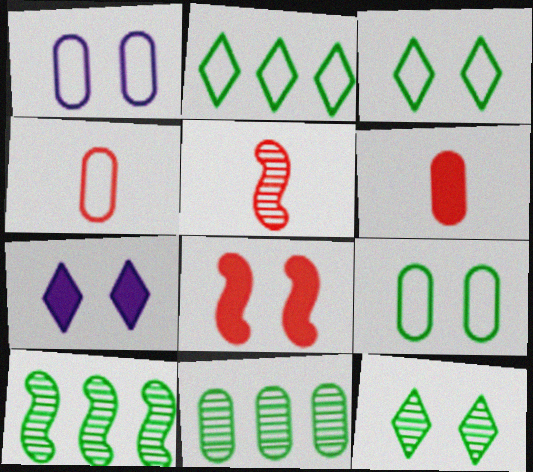[[1, 6, 11], 
[1, 8, 12], 
[4, 7, 10]]